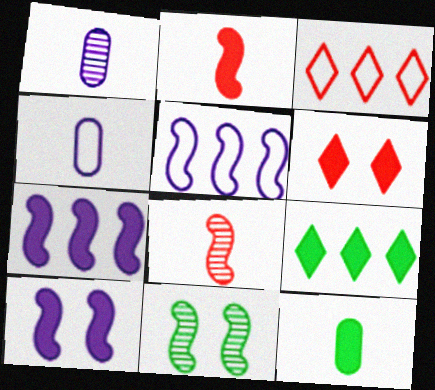[[2, 5, 11], 
[6, 7, 12]]